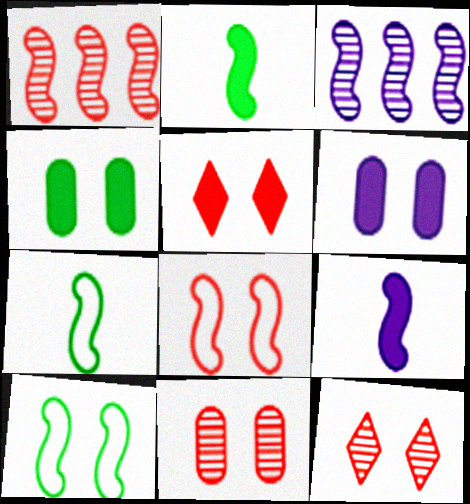[[1, 9, 10], 
[2, 3, 8], 
[5, 8, 11], 
[6, 10, 12]]